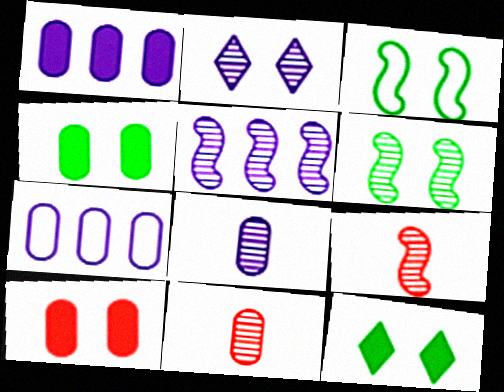[[2, 3, 10], 
[2, 5, 8], 
[4, 7, 11], 
[5, 6, 9], 
[7, 9, 12]]